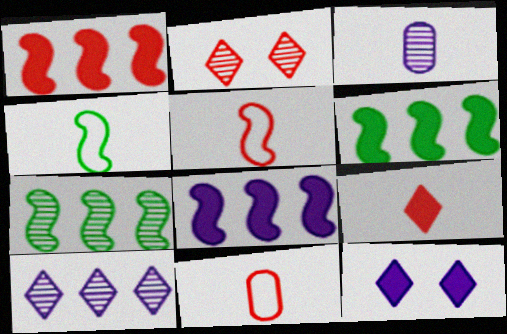[[1, 2, 11], 
[1, 6, 8], 
[2, 3, 7], 
[3, 4, 9], 
[7, 11, 12]]